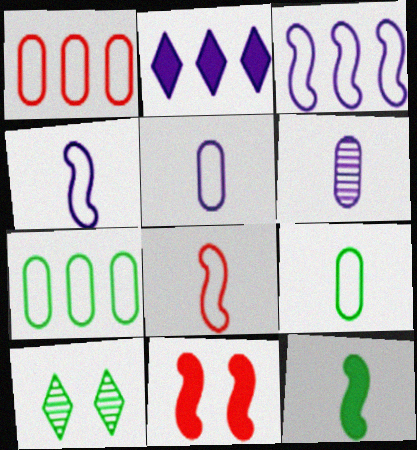[[7, 10, 12]]